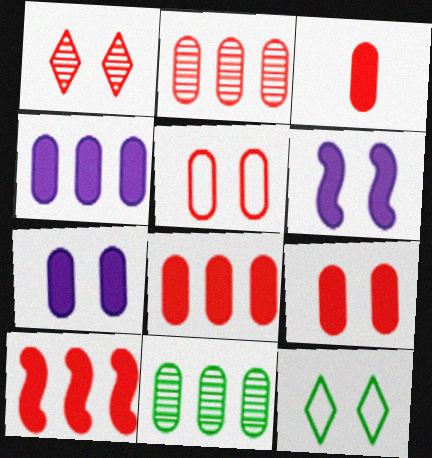[[2, 3, 5], 
[3, 8, 9]]